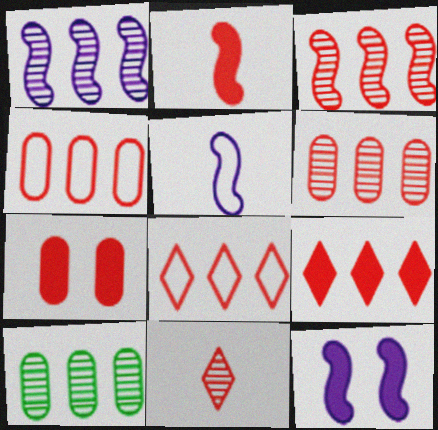[[1, 5, 12], 
[2, 7, 9], 
[3, 4, 9]]